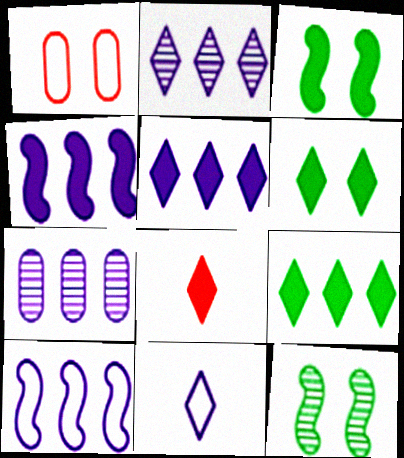[[5, 6, 8], 
[5, 7, 10]]